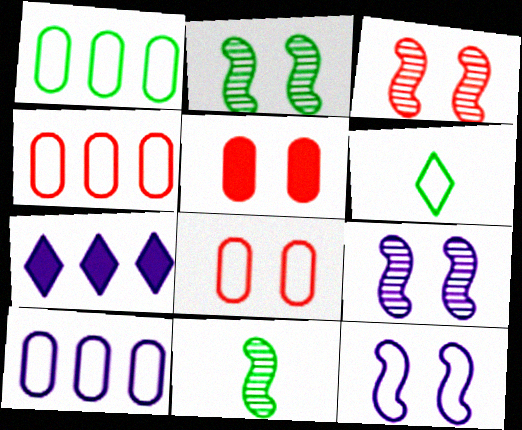[[1, 4, 10], 
[2, 3, 9], 
[4, 6, 12], 
[7, 8, 11]]